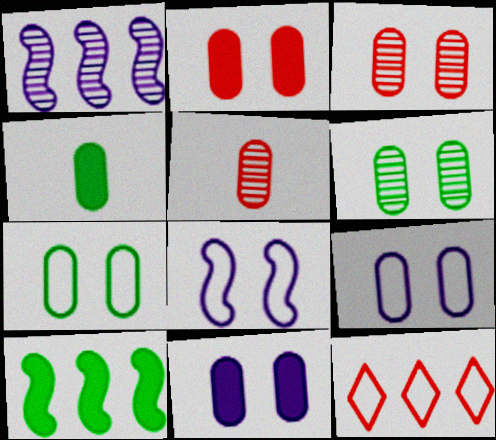[[2, 6, 9], 
[3, 7, 11]]